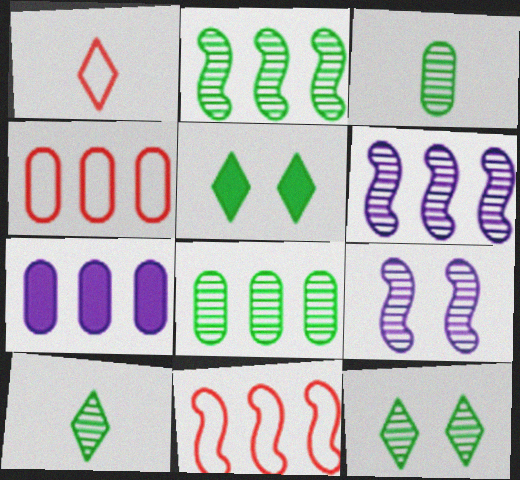[[2, 3, 12], 
[4, 7, 8]]